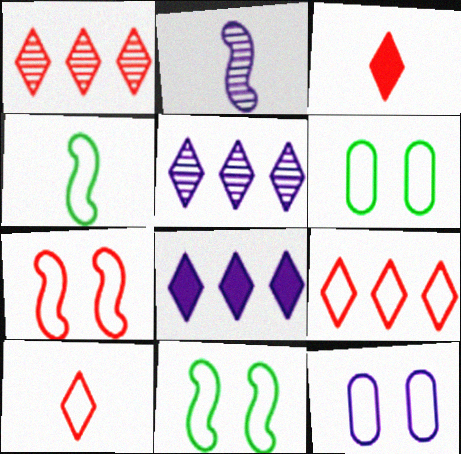[[2, 8, 12], 
[4, 9, 12]]